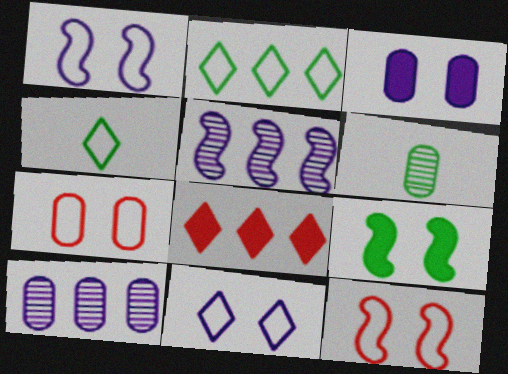[[1, 6, 8], 
[2, 6, 9]]